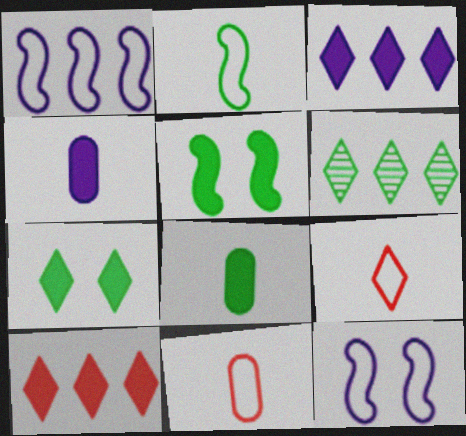[[4, 5, 10]]